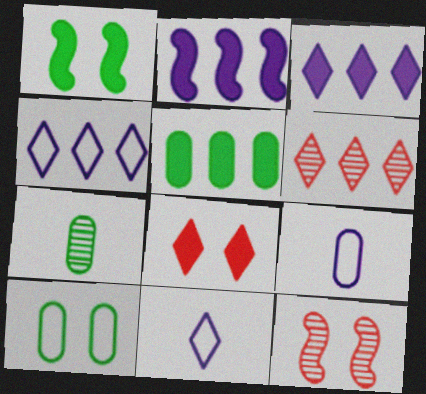[[1, 6, 9], 
[5, 7, 10], 
[5, 11, 12]]